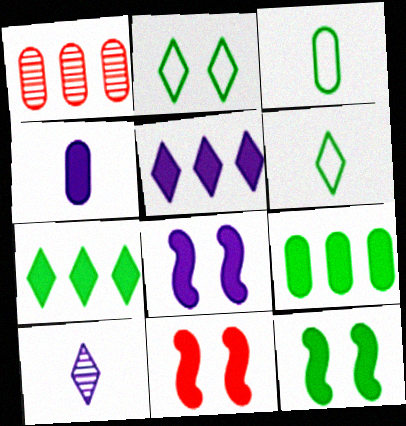[[1, 6, 8], 
[4, 5, 8], 
[4, 7, 11], 
[8, 11, 12]]